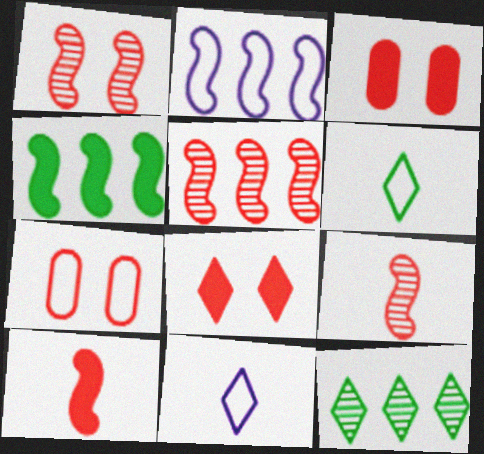[[1, 5, 9], 
[1, 7, 8], 
[2, 4, 5], 
[2, 6, 7], 
[8, 11, 12]]